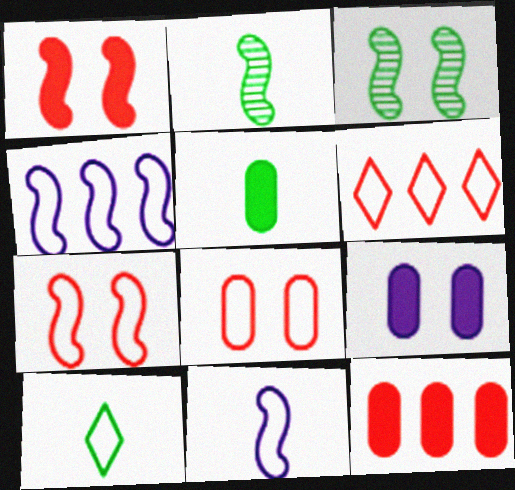[[1, 2, 4], 
[2, 5, 10], 
[2, 6, 9], 
[4, 8, 10], 
[5, 9, 12]]